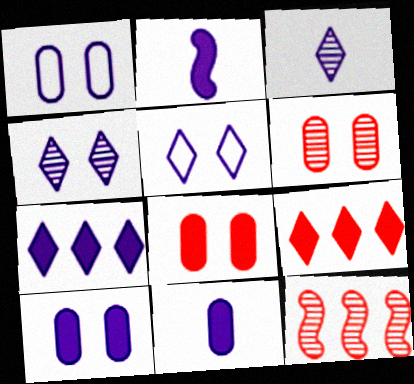[[2, 7, 10], 
[3, 5, 7]]